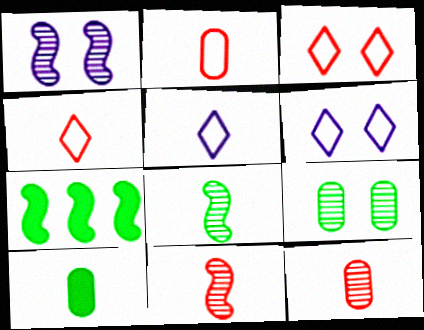[[5, 10, 11], 
[6, 7, 12]]